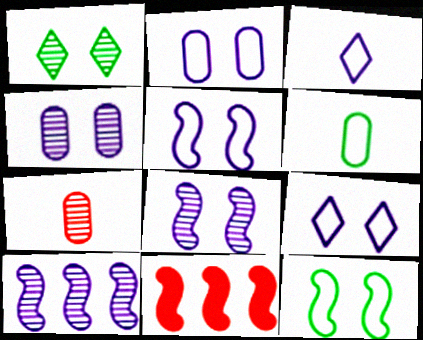[[1, 7, 10], 
[2, 5, 9]]